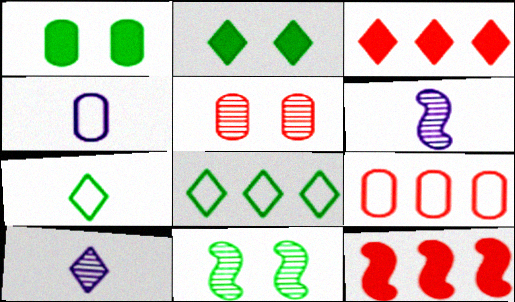[[2, 6, 9], 
[3, 4, 11]]